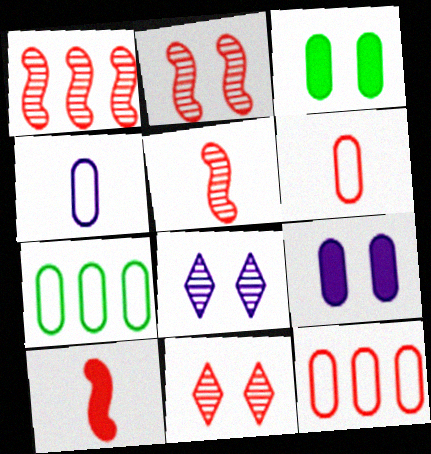[[1, 2, 5], 
[7, 8, 10], 
[10, 11, 12]]